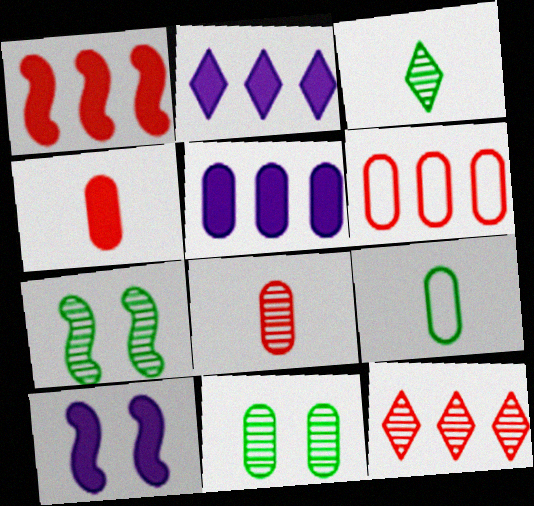[[1, 6, 12], 
[3, 6, 10], 
[9, 10, 12]]